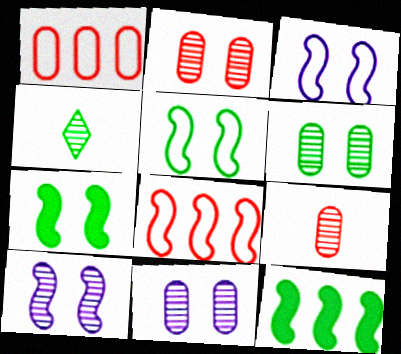[[2, 6, 11]]